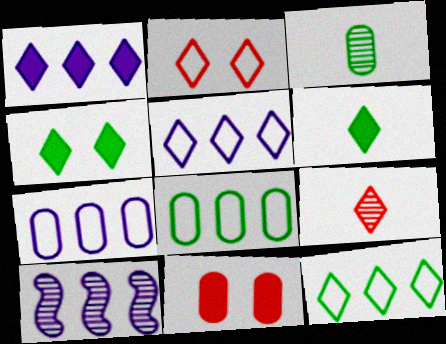[[1, 7, 10], 
[3, 7, 11], 
[4, 5, 9]]